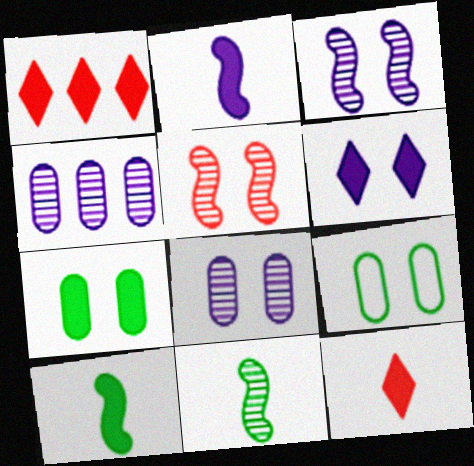[[1, 2, 7], 
[5, 6, 9]]